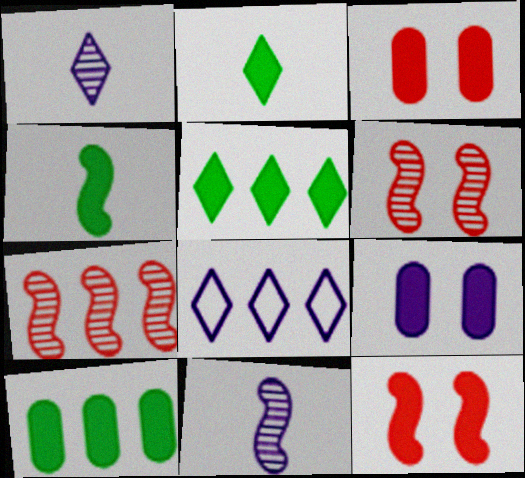[[7, 8, 10], 
[8, 9, 11]]